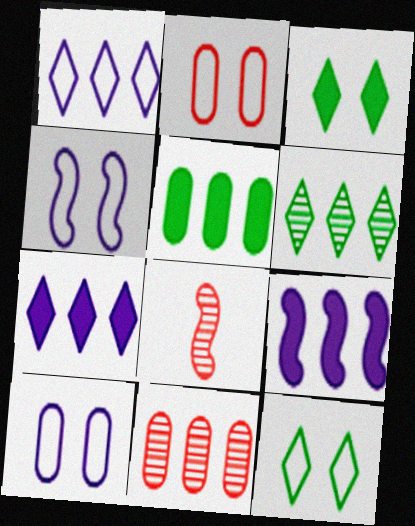[[2, 4, 12]]